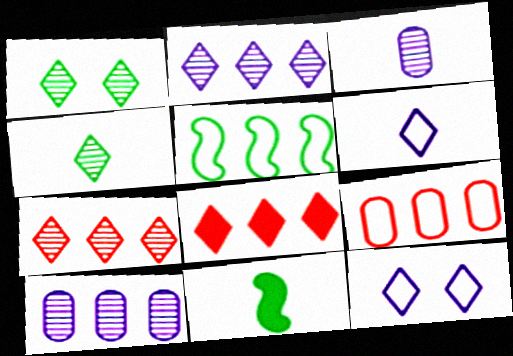[[1, 6, 8], 
[4, 8, 12], 
[5, 8, 10]]